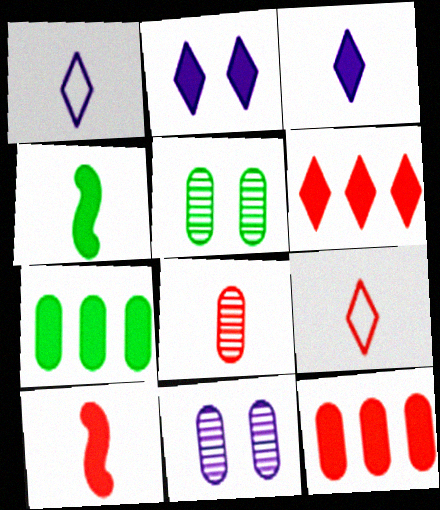[[1, 4, 8], 
[2, 4, 12], 
[2, 7, 10], 
[8, 9, 10]]